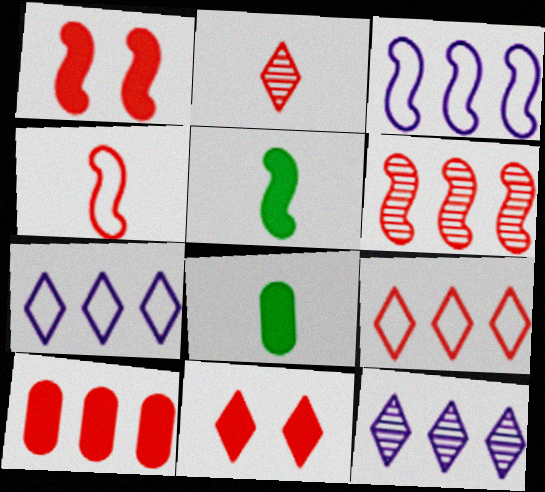[[1, 4, 6], 
[2, 9, 11], 
[6, 9, 10]]